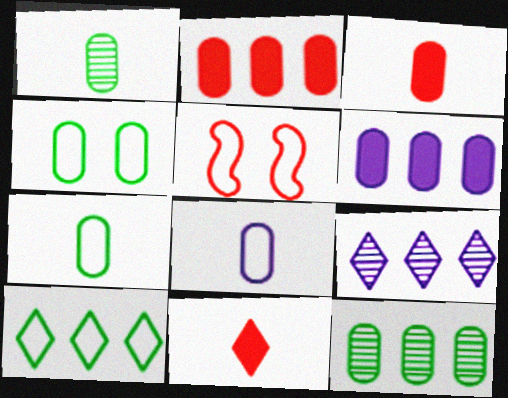[[1, 3, 8], 
[5, 8, 10]]